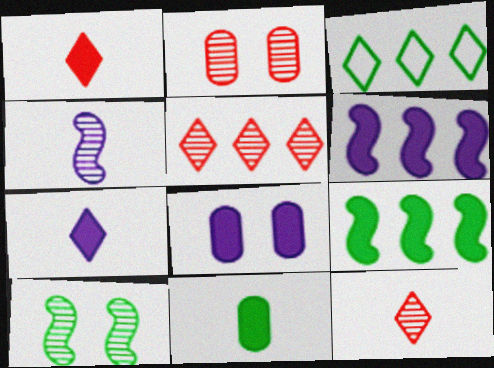[[1, 8, 9], 
[3, 10, 11], 
[6, 7, 8]]